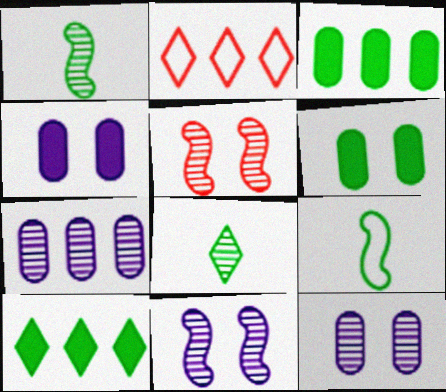[[1, 2, 4], 
[5, 7, 8]]